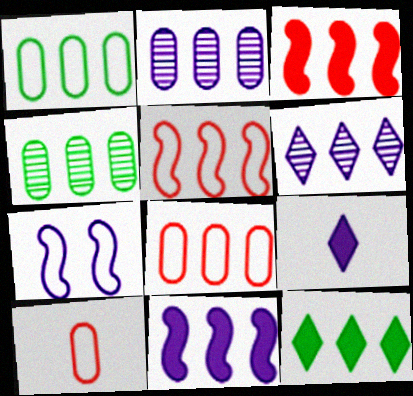[[1, 3, 6], 
[2, 5, 12], 
[2, 7, 9]]